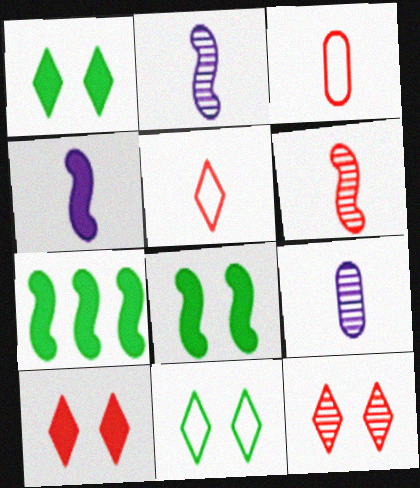[]